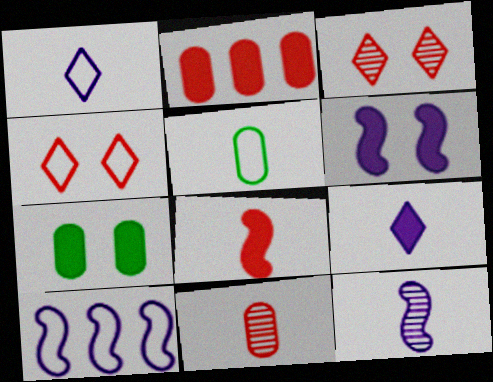[[4, 5, 10], 
[6, 10, 12]]